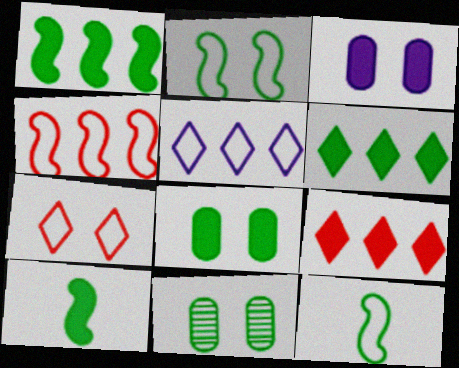[[3, 9, 10], 
[6, 8, 10], 
[6, 11, 12]]